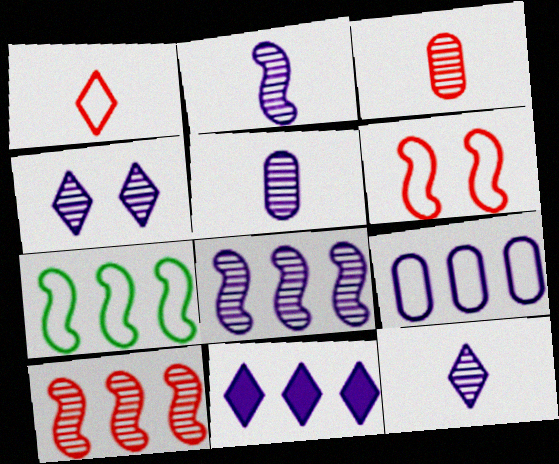[[2, 5, 12], 
[4, 5, 8], 
[8, 9, 11]]